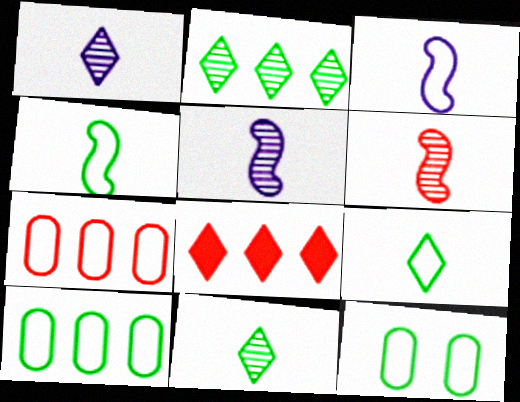[[5, 8, 12]]